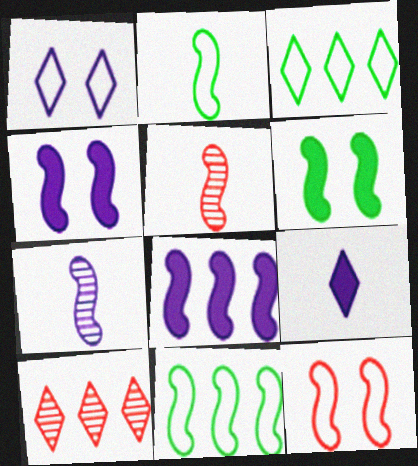[[4, 5, 11]]